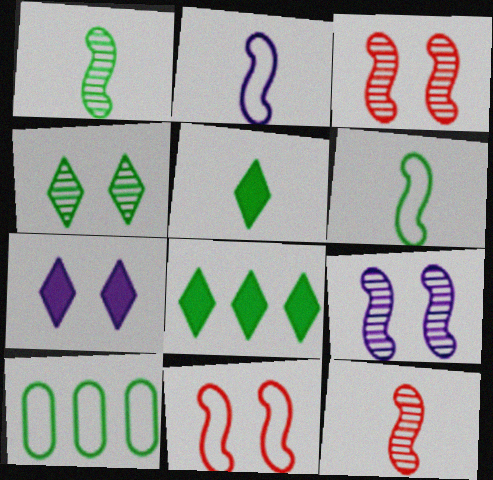[[7, 10, 12]]